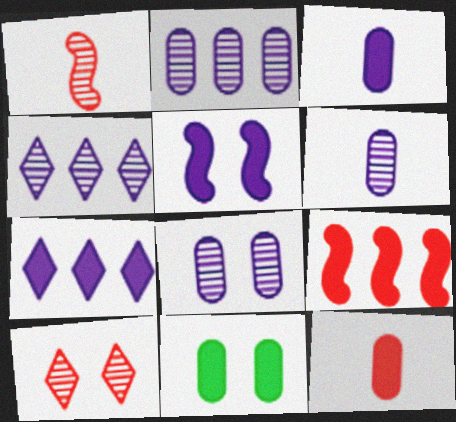[[2, 6, 8], 
[3, 5, 7]]